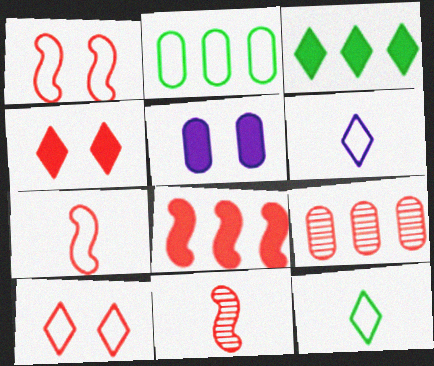[[1, 2, 6], 
[1, 8, 11], 
[4, 7, 9]]